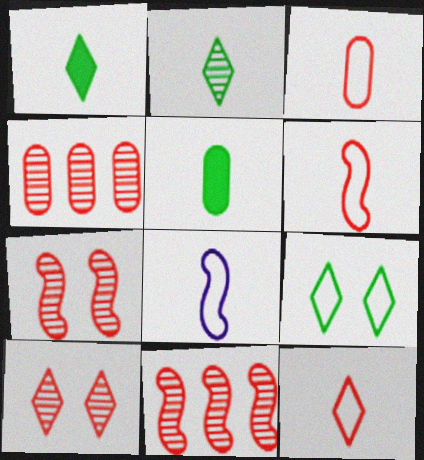[[3, 6, 12]]